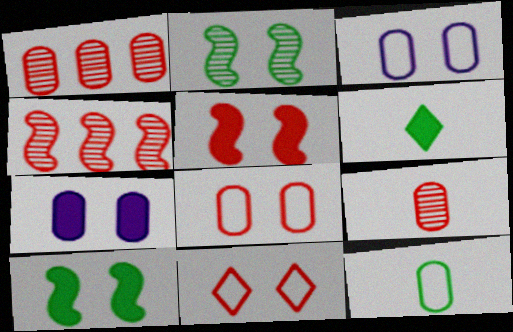[[1, 7, 12], 
[2, 7, 11], 
[3, 4, 6]]